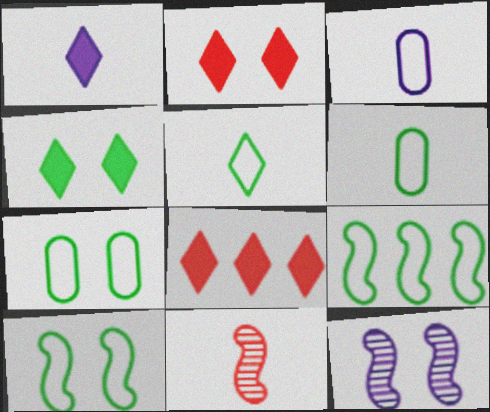[[1, 4, 8], 
[1, 6, 11], 
[2, 7, 12], 
[5, 7, 9], 
[6, 8, 12]]